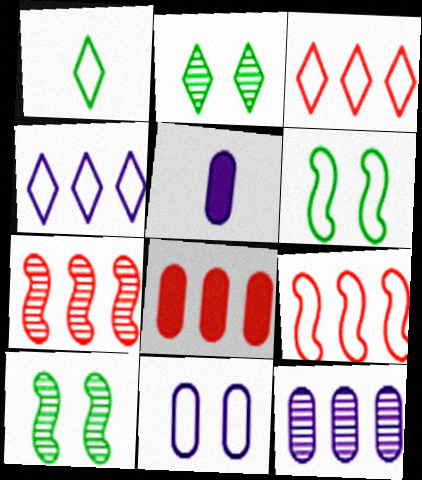[[1, 9, 11], 
[2, 5, 9], 
[3, 5, 10], 
[3, 7, 8], 
[5, 11, 12]]